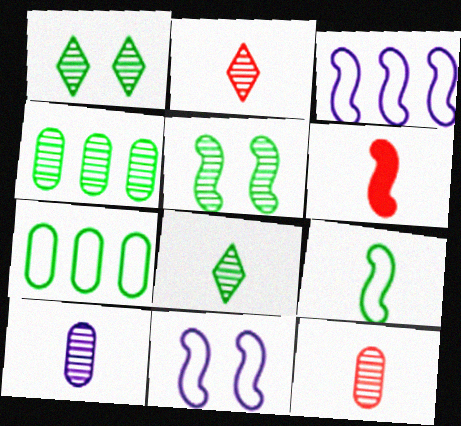[[3, 5, 6], 
[4, 5, 8]]